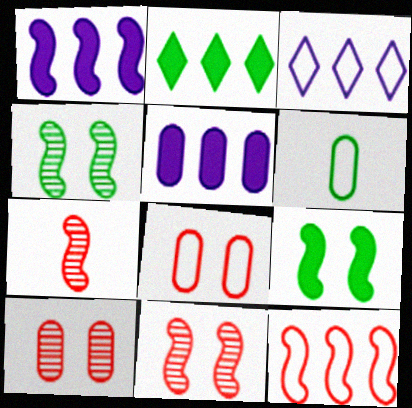[[2, 4, 6], 
[5, 6, 10]]